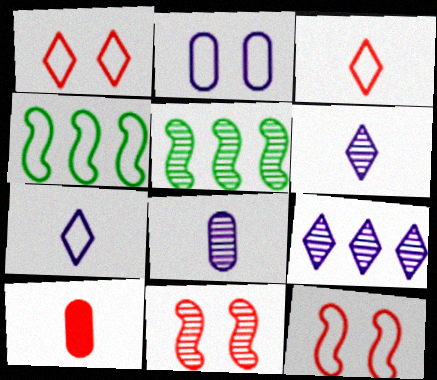[[2, 3, 4]]